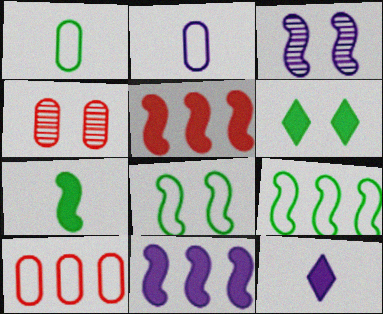[[4, 9, 12]]